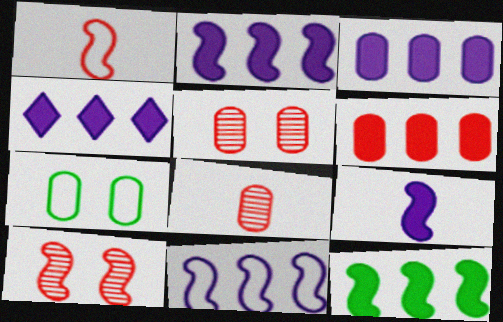[[2, 3, 4], 
[3, 7, 8], 
[4, 6, 12]]